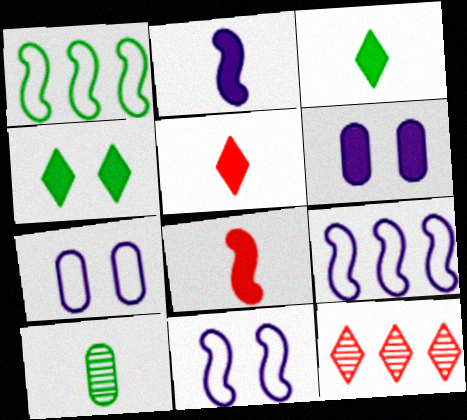[[1, 4, 10]]